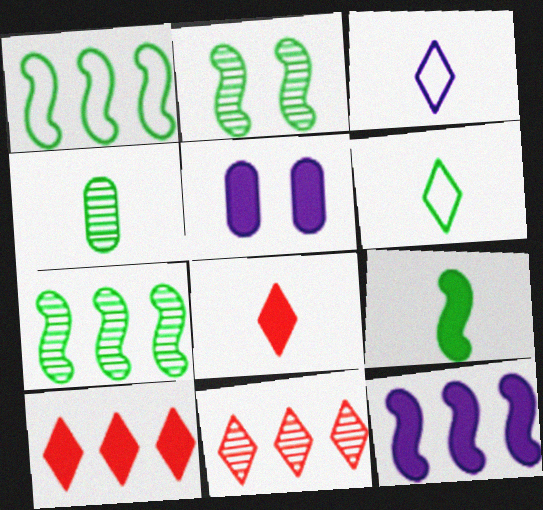[[1, 2, 9], 
[4, 6, 9], 
[5, 9, 10]]